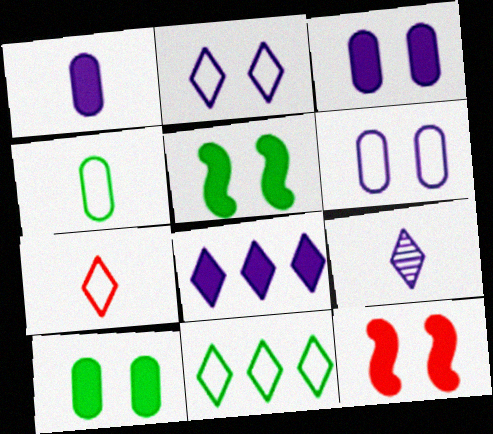[[2, 7, 11], 
[2, 8, 9]]